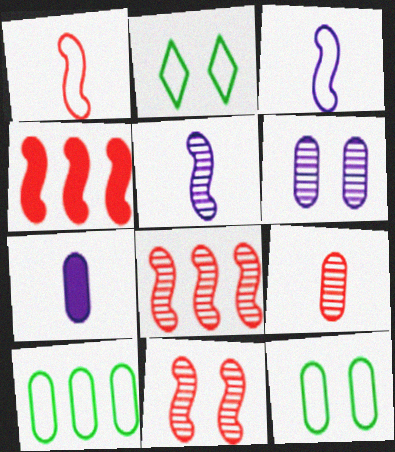[[1, 4, 11], 
[2, 7, 8]]